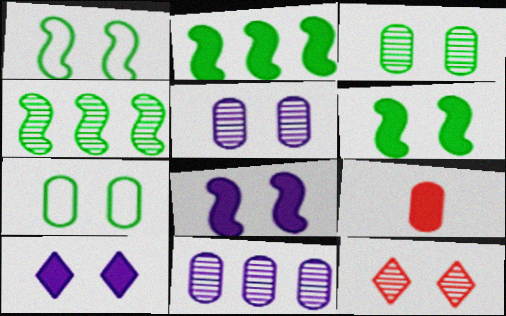[[2, 9, 10], 
[7, 8, 12], 
[7, 9, 11]]